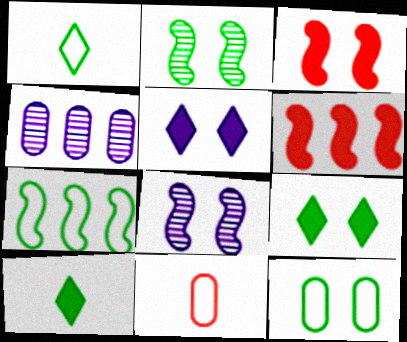[[1, 3, 4], 
[1, 7, 12], 
[2, 9, 12]]